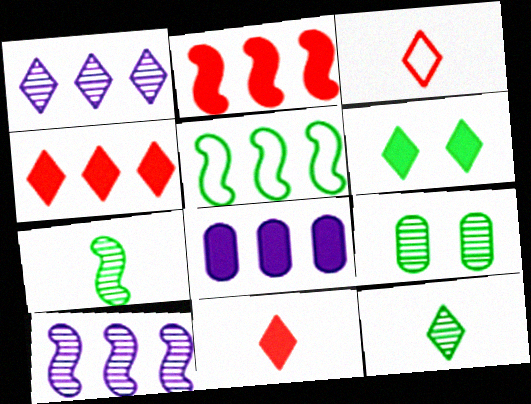[[1, 3, 6], 
[2, 5, 10]]